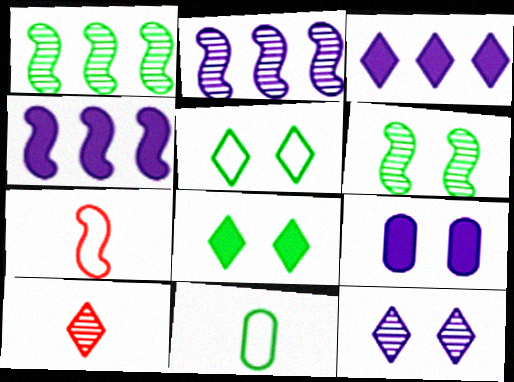[[1, 8, 11], 
[3, 5, 10], 
[4, 6, 7]]